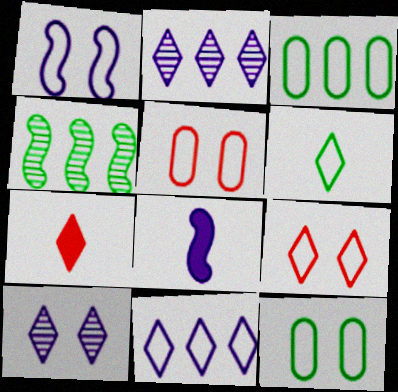[[1, 9, 12], 
[6, 9, 11]]